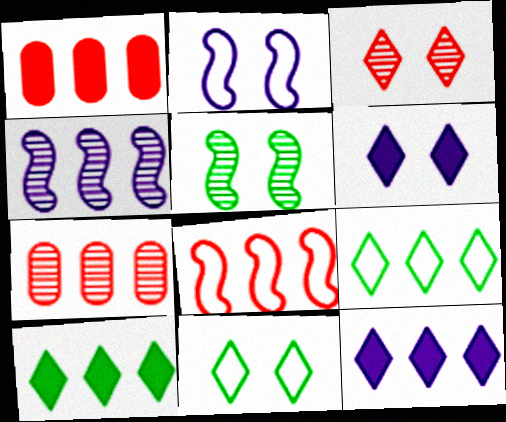[[1, 4, 9], 
[3, 6, 11]]